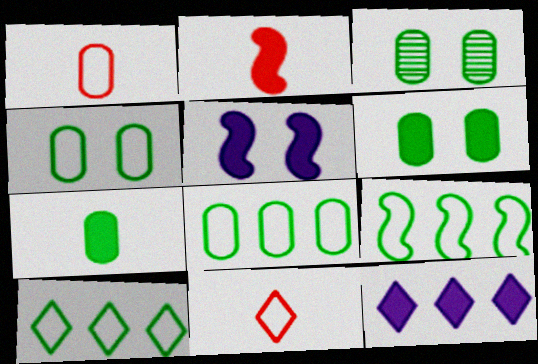[[2, 6, 12], 
[3, 4, 6], 
[3, 7, 8], 
[8, 9, 10]]